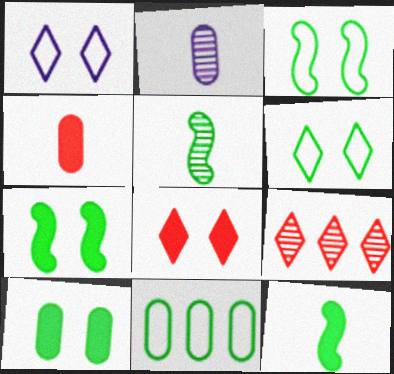[]